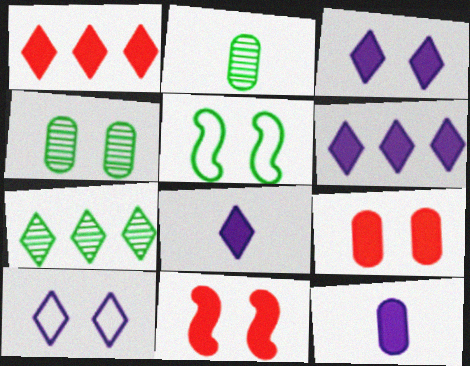[[3, 6, 8], 
[4, 10, 11]]